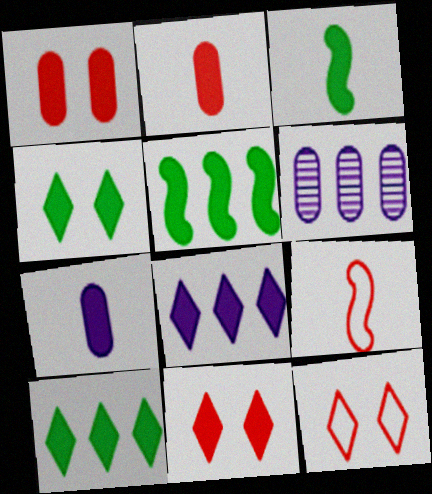[[1, 3, 8], 
[3, 6, 12], 
[4, 6, 9], 
[5, 7, 11]]